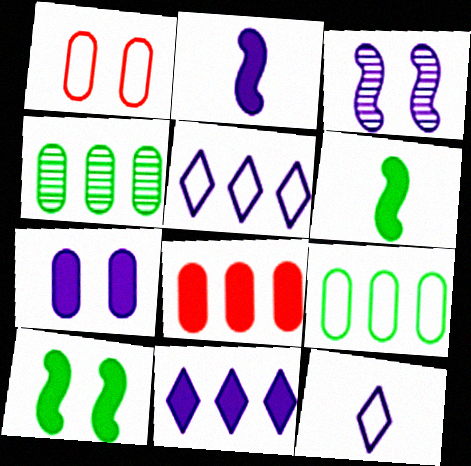[[2, 7, 11]]